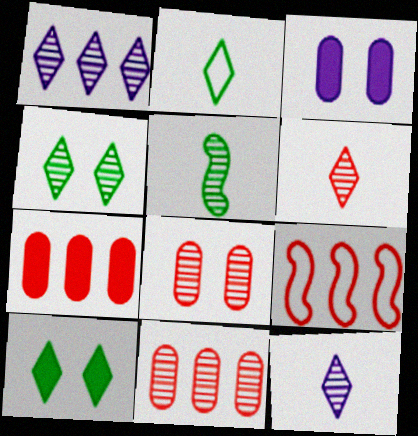[[1, 4, 6], 
[1, 5, 8]]